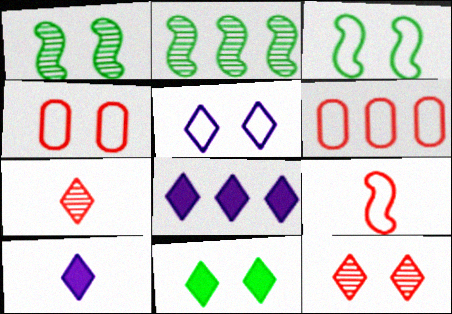[[1, 6, 10], 
[2, 4, 10], 
[2, 6, 8], 
[3, 4, 5], 
[5, 11, 12]]